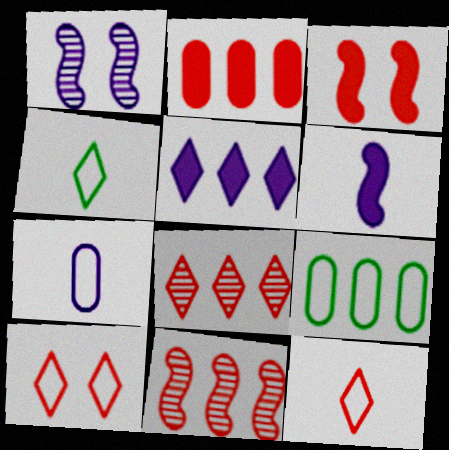[[1, 2, 4], 
[1, 5, 7], 
[5, 9, 11]]